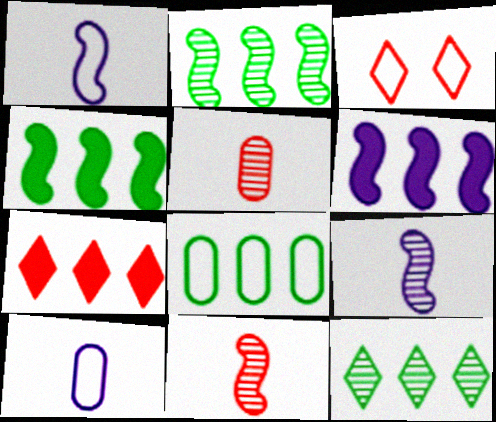[[1, 3, 8], 
[4, 8, 12]]